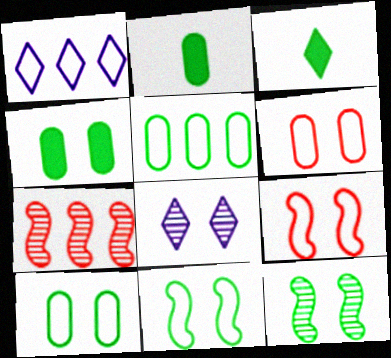[[3, 5, 12], 
[4, 8, 9]]